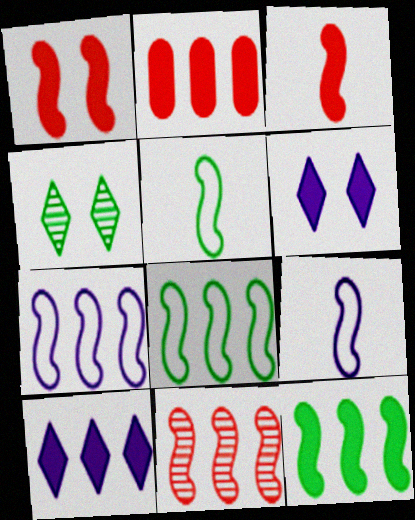[[2, 4, 9], 
[2, 10, 12], 
[7, 11, 12]]